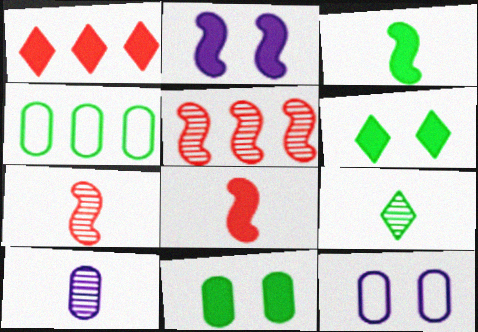[[7, 9, 10]]